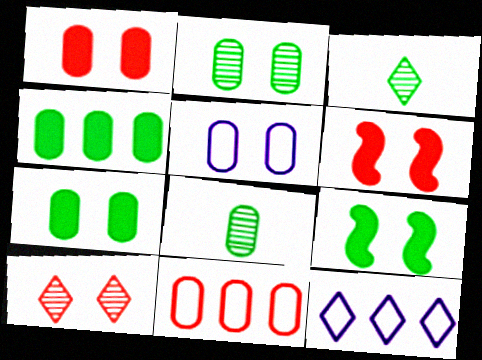[[1, 2, 5], 
[5, 9, 10], 
[6, 8, 12]]